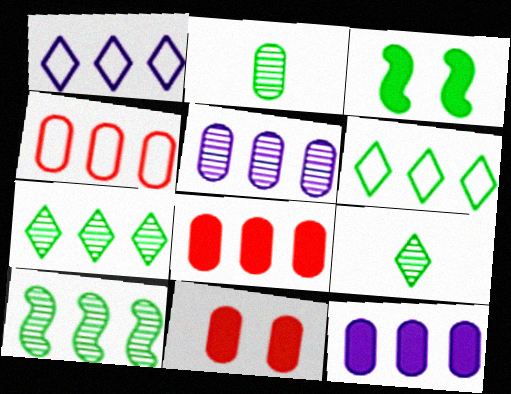[[1, 8, 10], 
[2, 3, 6]]